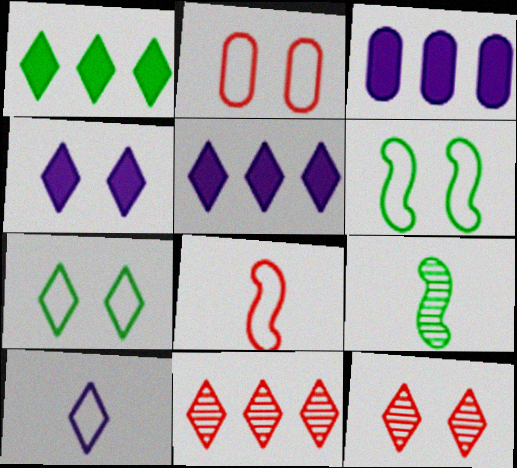[[1, 10, 12], 
[2, 5, 9], 
[4, 7, 12]]